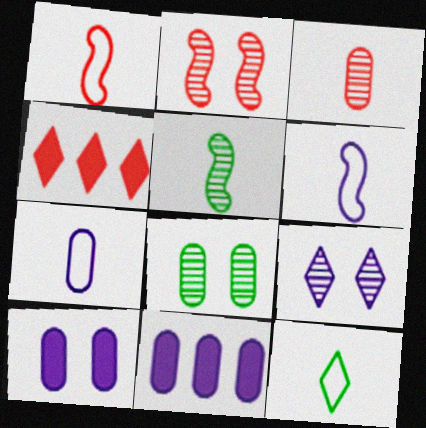[[1, 7, 12], 
[2, 8, 9], 
[2, 11, 12], 
[4, 6, 8], 
[4, 9, 12], 
[6, 9, 11]]